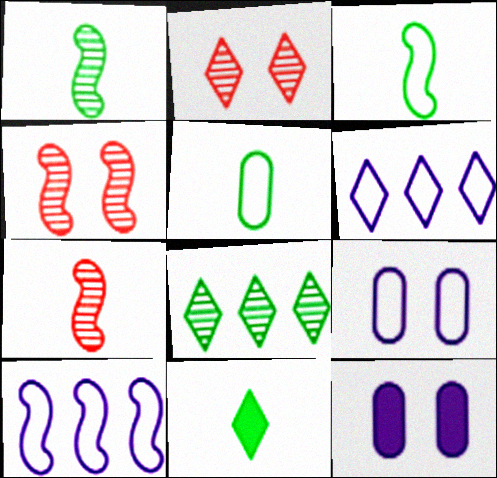[[1, 5, 11], 
[2, 6, 11]]